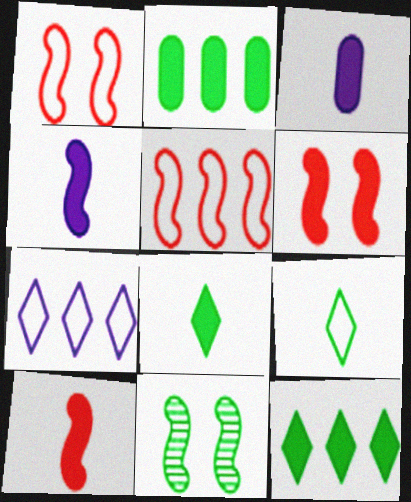[[2, 9, 11], 
[3, 6, 12], 
[3, 8, 10], 
[4, 5, 11]]